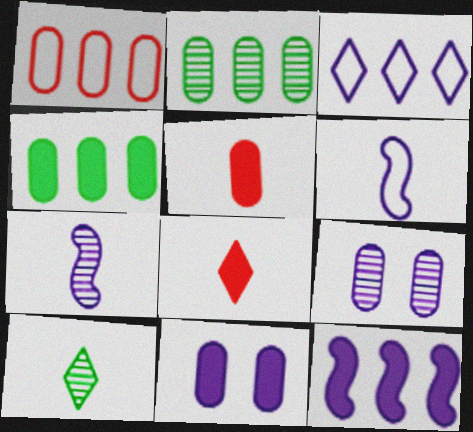[[3, 7, 11], 
[4, 5, 11], 
[5, 6, 10]]